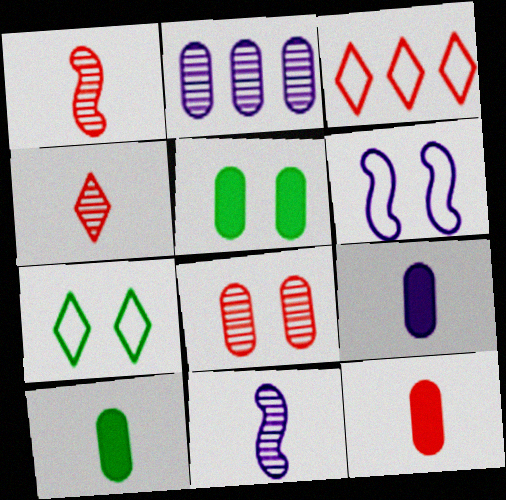[[3, 5, 11], 
[9, 10, 12]]